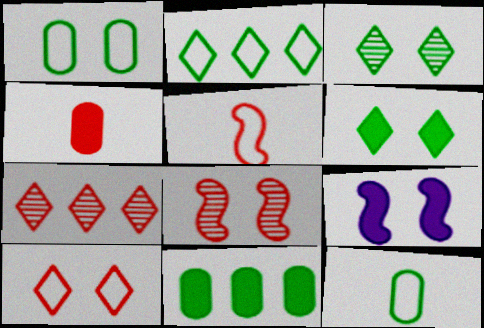[[7, 9, 12]]